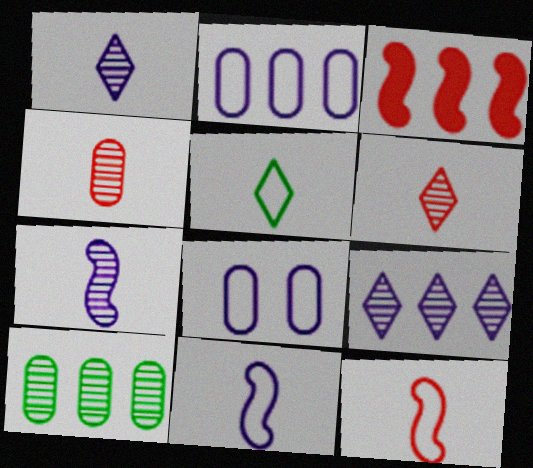[]